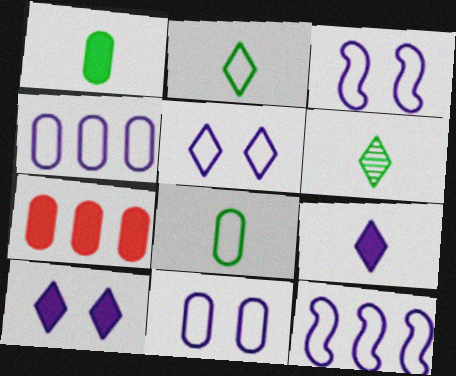[[3, 5, 11], 
[3, 6, 7]]